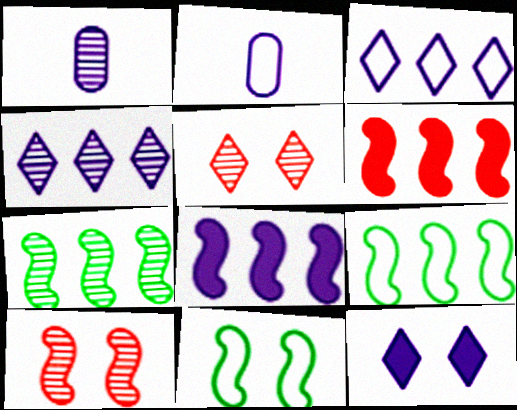[[1, 5, 7]]